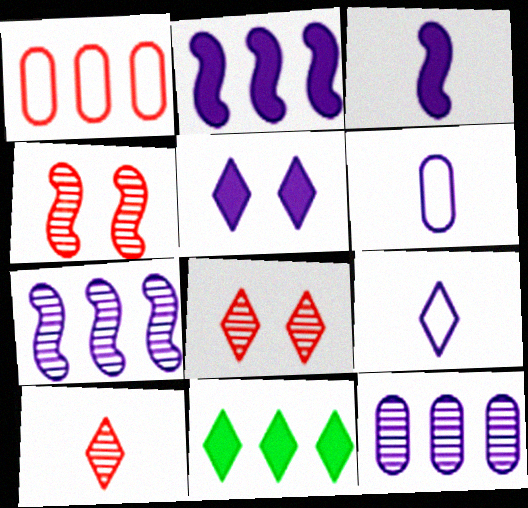[[1, 7, 11], 
[4, 6, 11], 
[5, 6, 7], 
[8, 9, 11]]